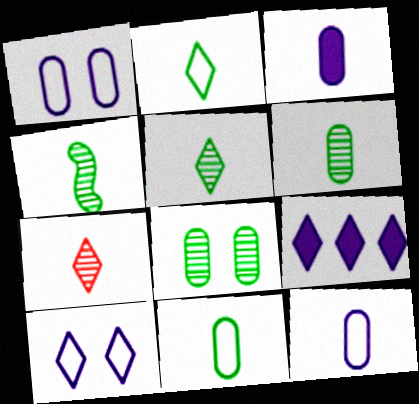[[4, 5, 6]]